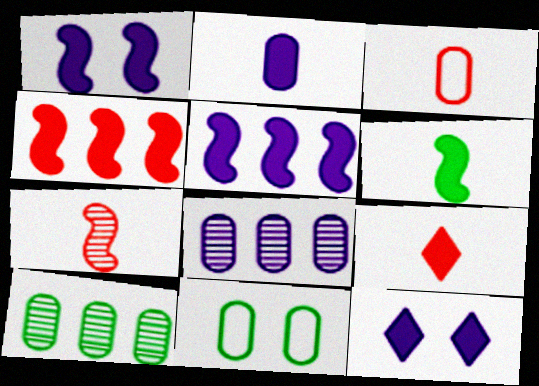[[1, 4, 6], 
[2, 5, 12], 
[2, 6, 9], 
[3, 7, 9]]